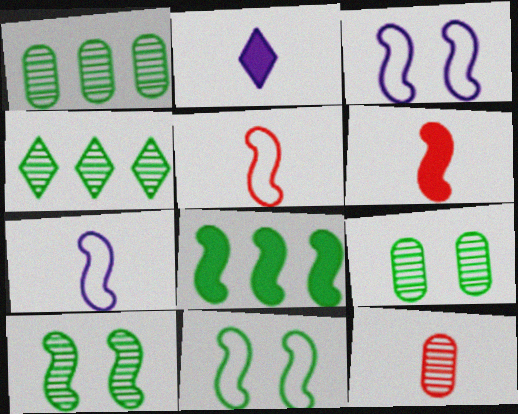[]